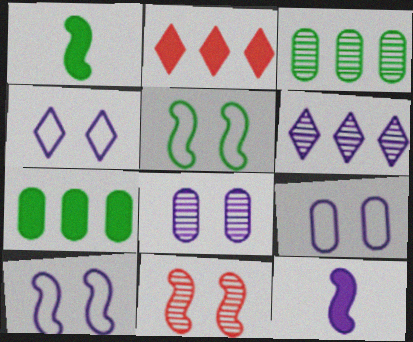[[4, 9, 10], 
[6, 9, 12]]